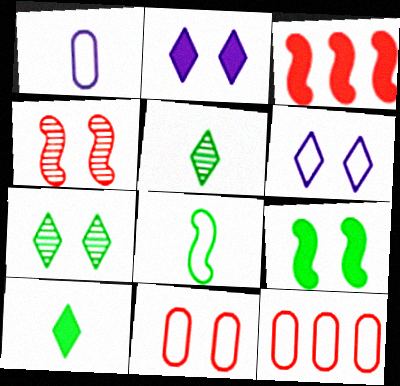[[1, 3, 7], 
[6, 8, 12]]